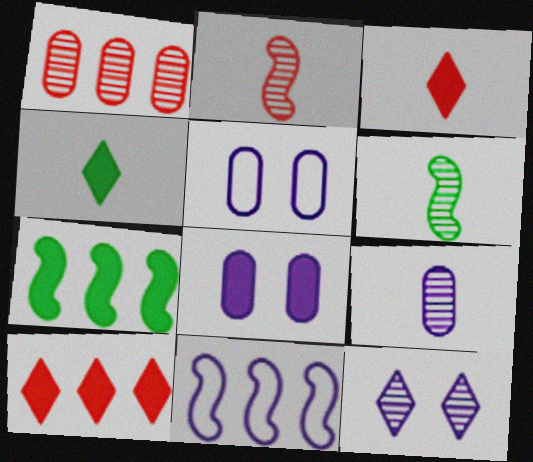[[1, 6, 12], 
[3, 7, 8], 
[5, 6, 10]]